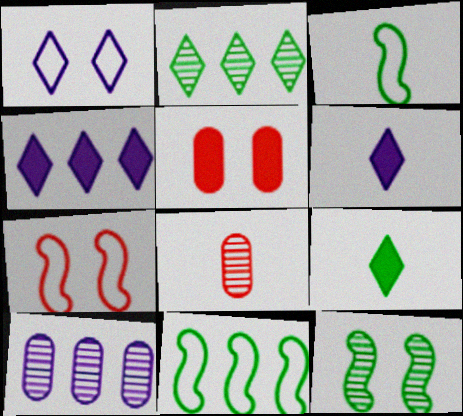[[1, 5, 12], 
[3, 6, 8], 
[7, 9, 10]]